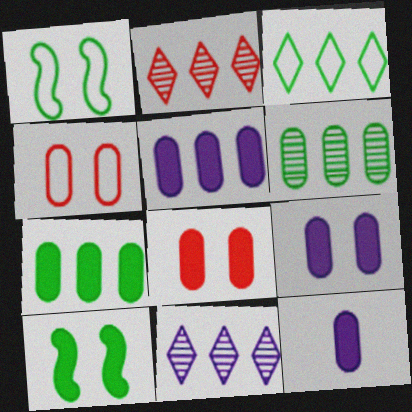[[1, 2, 12], 
[4, 6, 12], 
[5, 9, 12], 
[7, 8, 12]]